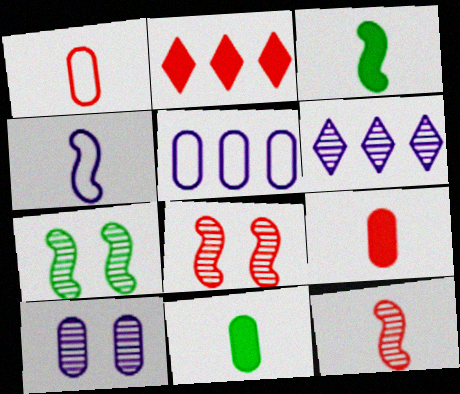[[1, 2, 8], 
[3, 4, 12]]